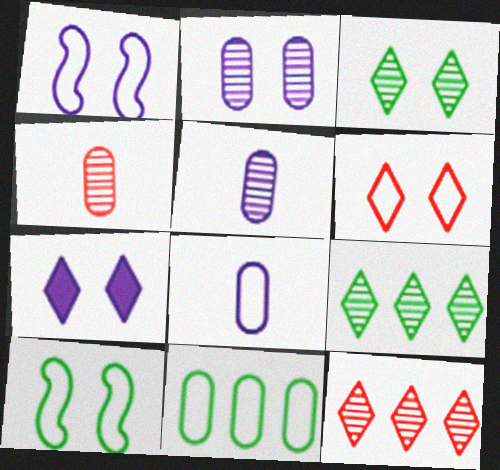[[1, 2, 7], 
[3, 6, 7]]